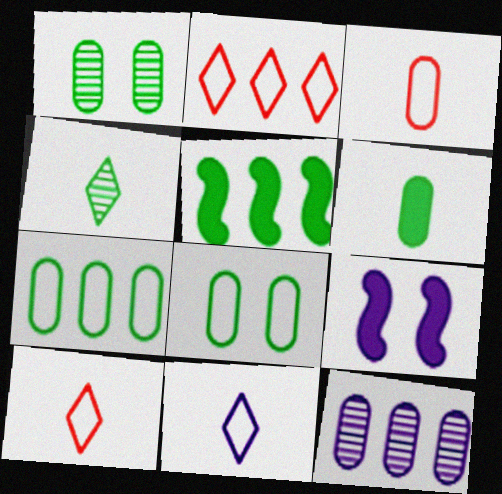[[1, 6, 7], 
[2, 5, 12], 
[4, 5, 8], 
[9, 11, 12]]